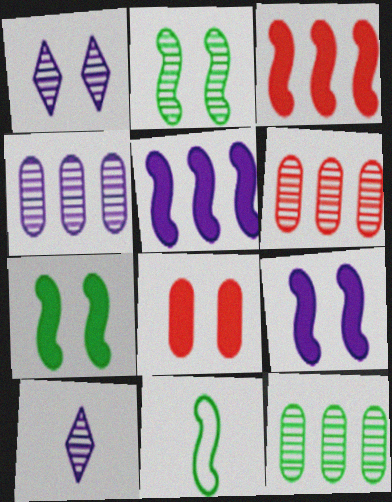[[2, 6, 10], 
[4, 6, 12]]